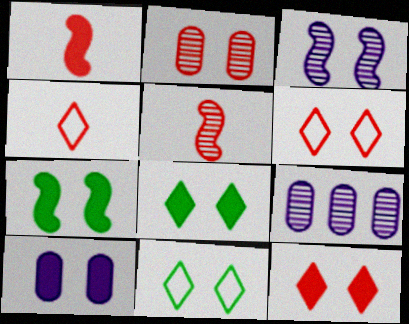[[1, 9, 11], 
[4, 7, 9], 
[7, 10, 12]]